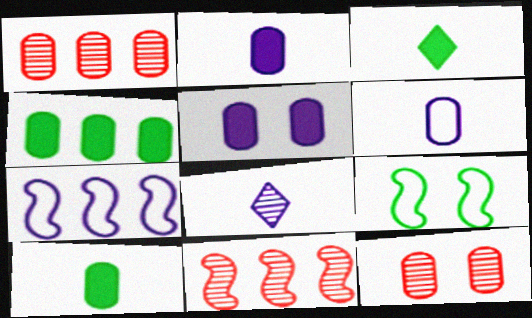[[3, 7, 12], 
[4, 6, 12], 
[5, 7, 8]]